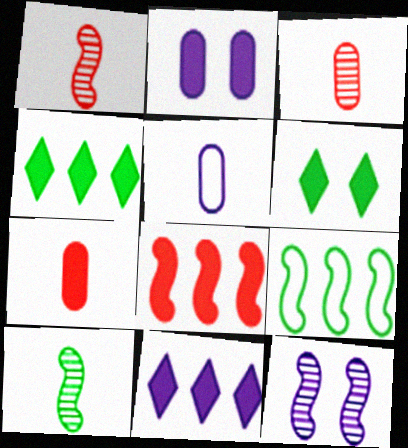[[5, 11, 12]]